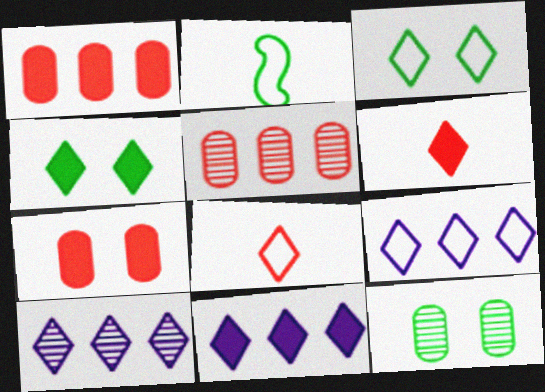[[2, 7, 10], 
[3, 6, 10], 
[3, 8, 9], 
[4, 6, 11], 
[4, 8, 10], 
[9, 10, 11]]